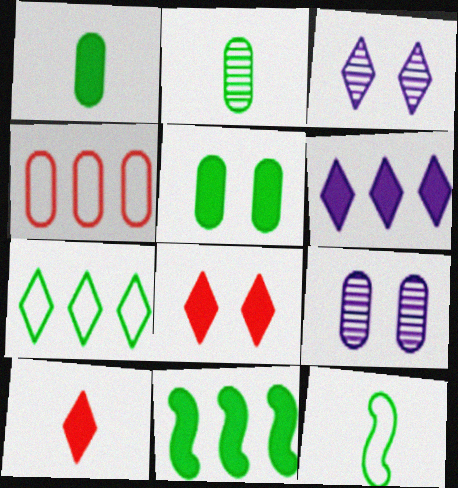[[1, 4, 9], 
[3, 7, 10]]